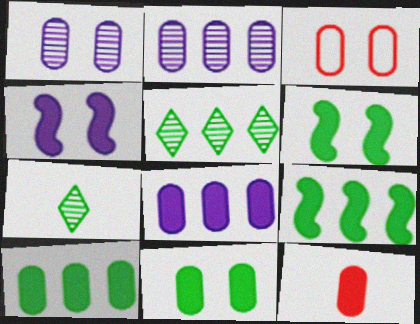[[1, 3, 11], 
[8, 11, 12]]